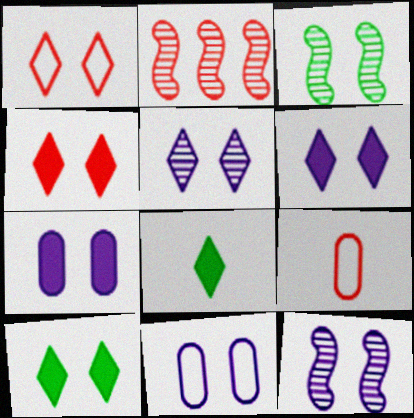[[1, 3, 7], 
[1, 5, 10], 
[2, 4, 9], 
[2, 8, 11], 
[3, 4, 11], 
[4, 6, 10], 
[6, 11, 12]]